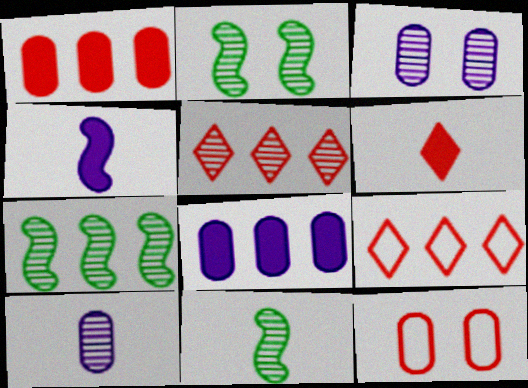[[2, 5, 10], 
[2, 7, 11], 
[3, 5, 11], 
[7, 8, 9]]